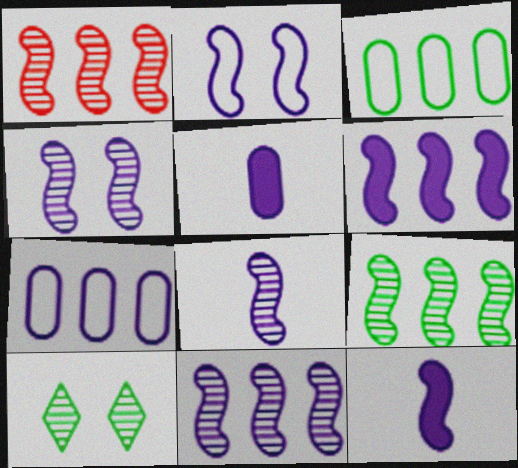[[1, 9, 11], 
[2, 6, 8], 
[2, 11, 12], 
[4, 8, 11]]